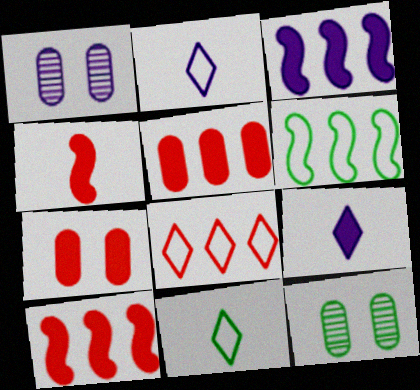[[1, 2, 3], 
[1, 10, 11], 
[2, 10, 12]]